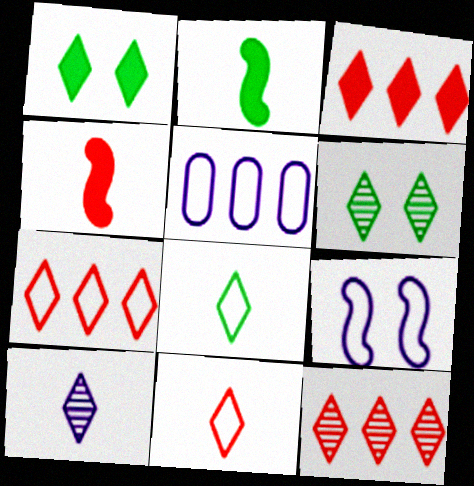[[1, 7, 10], 
[3, 7, 12], 
[4, 5, 6], 
[6, 10, 12]]